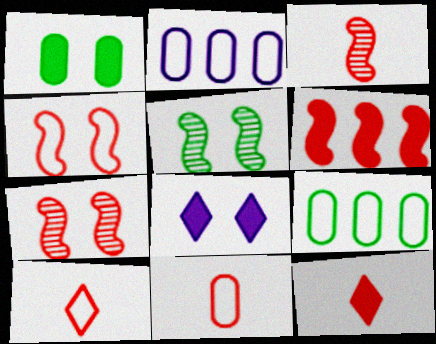[[2, 5, 12], 
[3, 4, 6], 
[3, 8, 9], 
[3, 11, 12]]